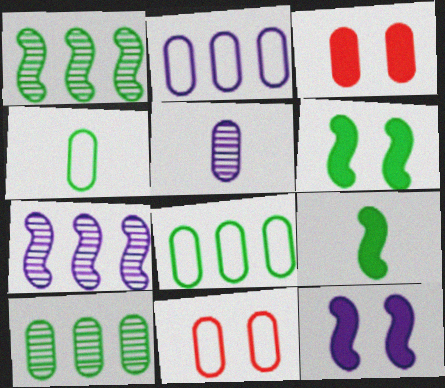[[2, 4, 11], 
[3, 5, 8]]